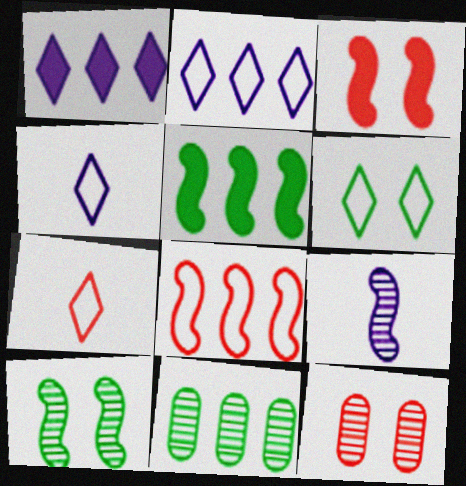[[1, 8, 11], 
[2, 6, 7], 
[3, 4, 11], 
[4, 5, 12]]